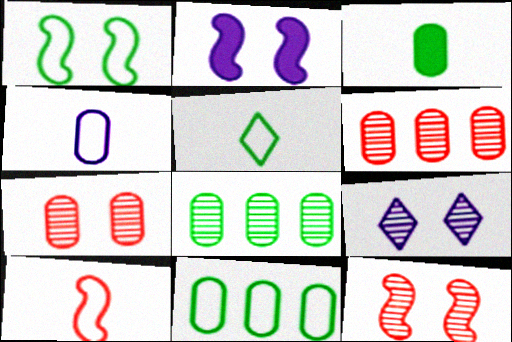[[1, 2, 12], 
[1, 5, 11], 
[2, 5, 6], 
[4, 5, 10]]